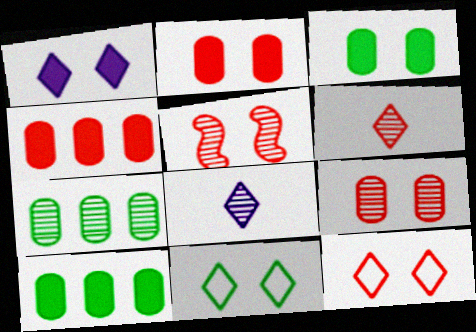[[2, 5, 12], 
[5, 7, 8]]